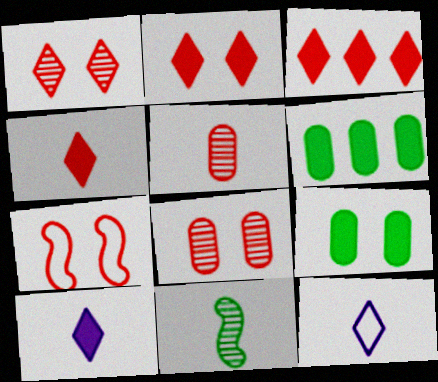[[2, 3, 4], 
[2, 7, 8], 
[3, 5, 7]]